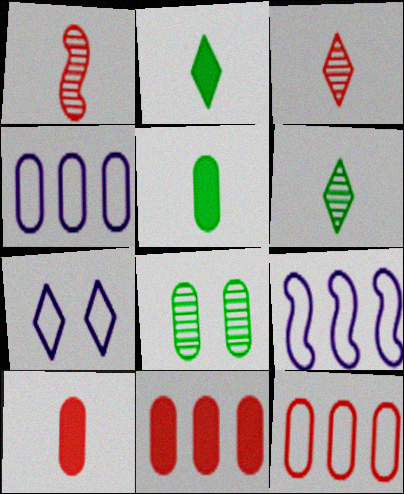[[4, 8, 10]]